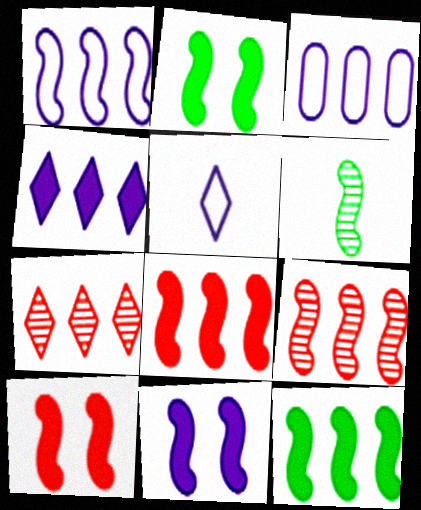[[1, 6, 10], 
[1, 9, 12], 
[2, 10, 11], 
[3, 7, 12]]